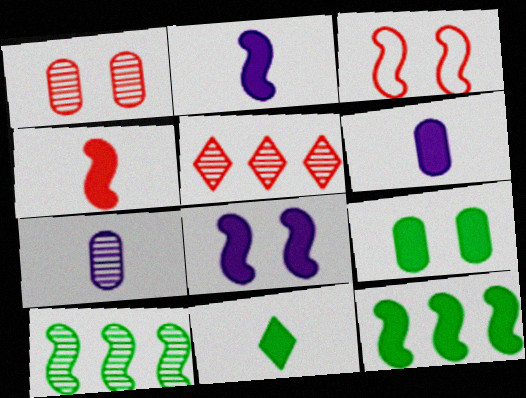[[2, 3, 10], 
[4, 6, 11], 
[4, 8, 12], 
[9, 11, 12]]